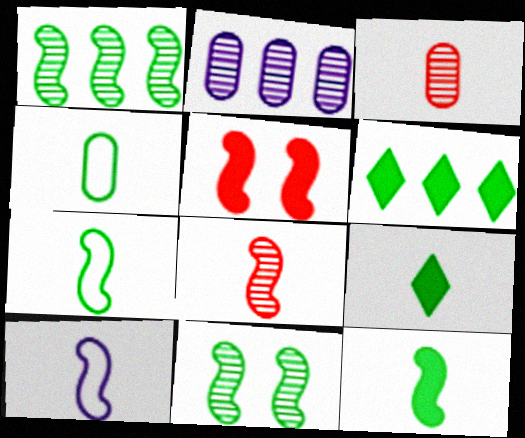[[1, 5, 10], 
[3, 9, 10], 
[4, 6, 11], 
[8, 10, 12]]